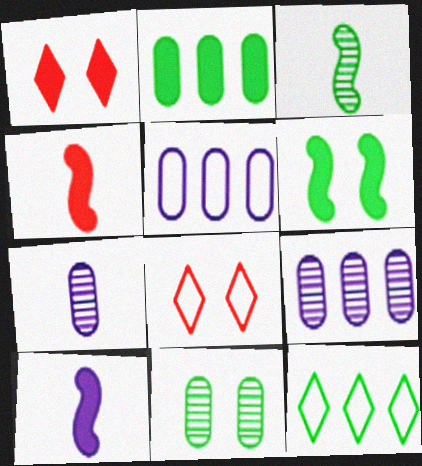[[1, 2, 10], 
[1, 3, 5]]